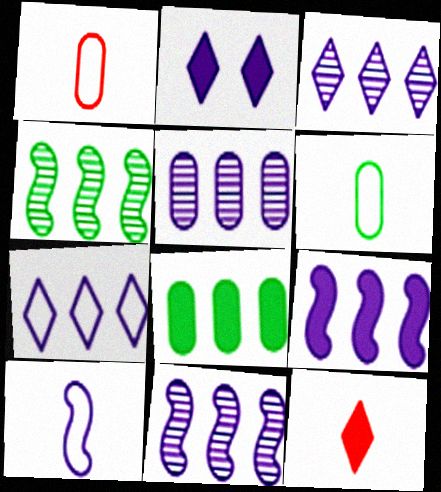[[1, 2, 4], 
[2, 5, 10], 
[3, 5, 11], 
[5, 7, 9]]